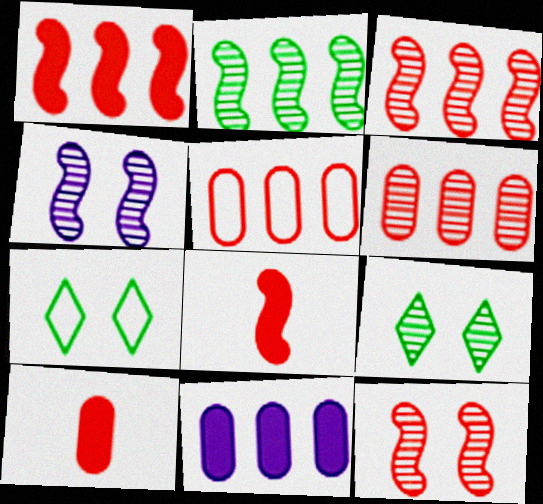[]